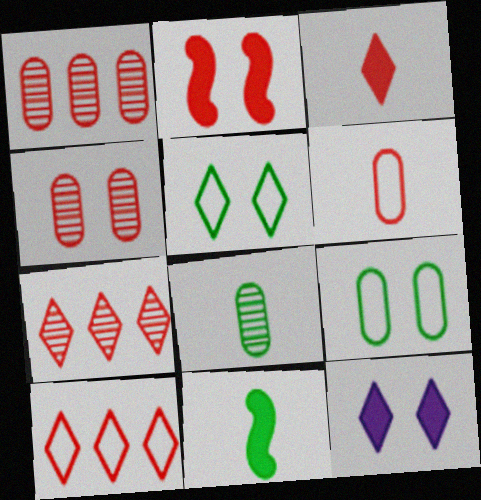[[2, 6, 7]]